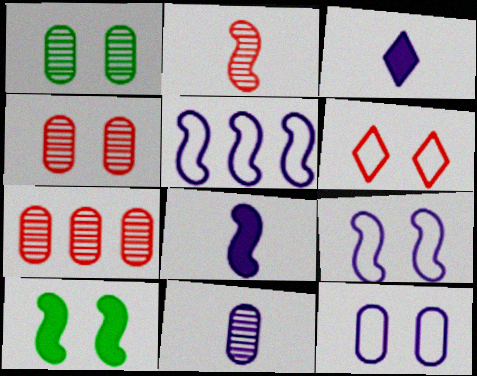[[1, 7, 11], 
[2, 5, 10]]